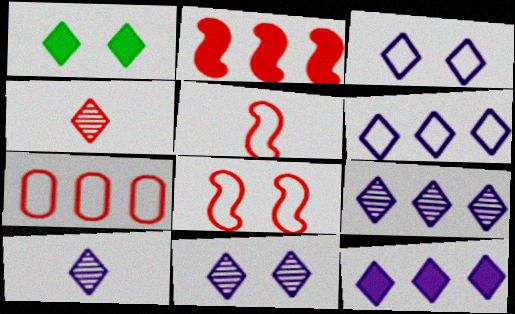[[1, 4, 6], 
[3, 10, 12], 
[6, 9, 12], 
[9, 10, 11]]